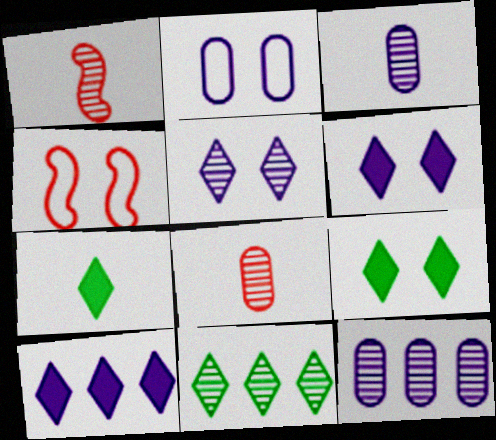[[4, 7, 12]]